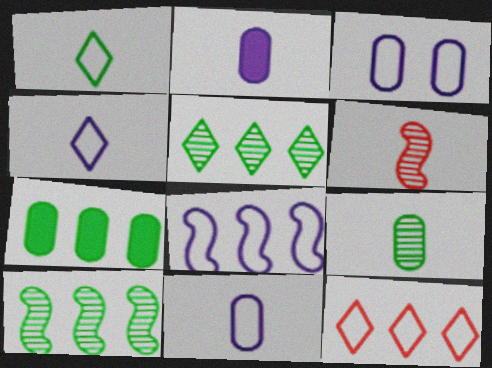[[1, 2, 6], 
[3, 4, 8]]